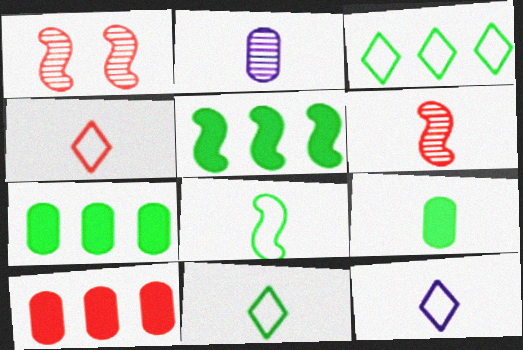[[1, 4, 10], 
[1, 7, 12], 
[4, 11, 12], 
[6, 9, 12]]